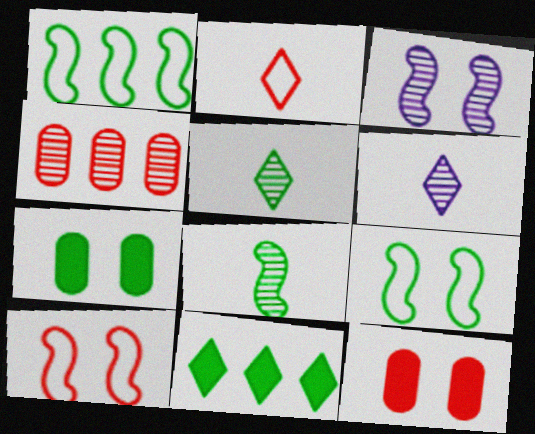[[1, 5, 7], 
[1, 6, 12], 
[3, 4, 5]]